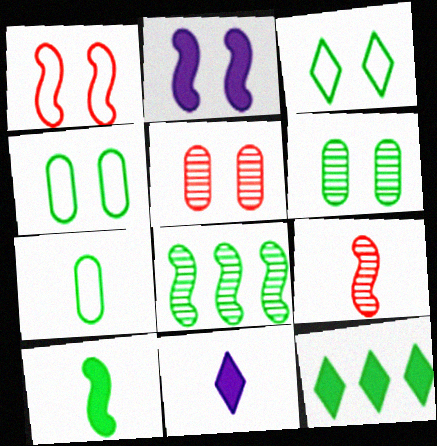[[2, 3, 5], 
[7, 9, 11]]